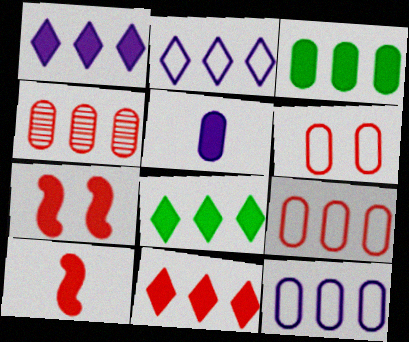[[1, 8, 11], 
[3, 4, 12], 
[5, 7, 8]]